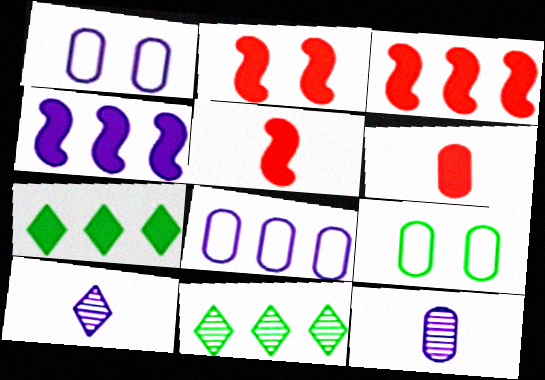[[1, 4, 10], 
[1, 5, 11], 
[2, 3, 5], 
[3, 8, 11], 
[3, 9, 10]]